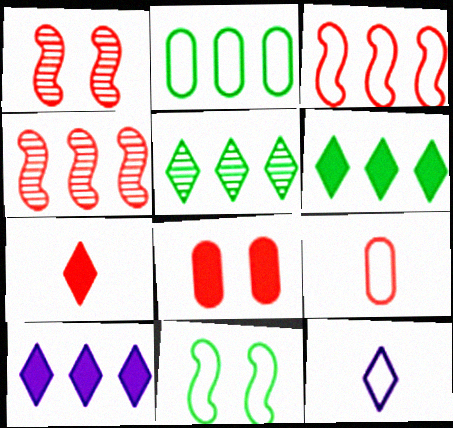[[2, 4, 10]]